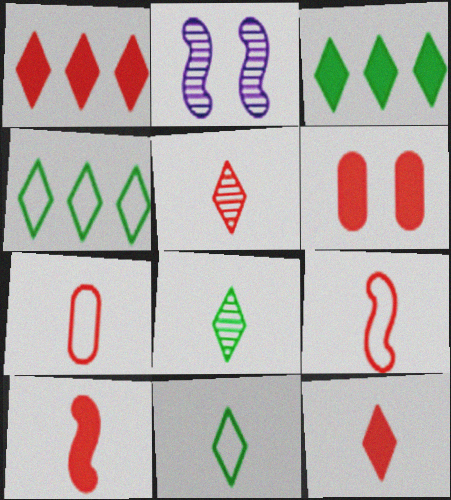[[1, 6, 10], 
[2, 3, 7], 
[5, 7, 10]]